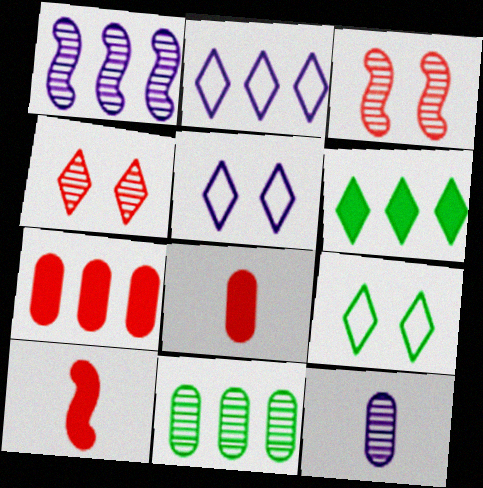[[1, 8, 9], 
[5, 10, 11]]